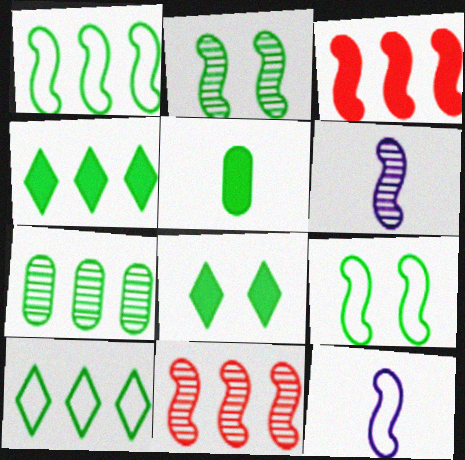[[1, 4, 7], 
[2, 3, 12], 
[2, 5, 10], 
[2, 6, 11], 
[3, 6, 9]]